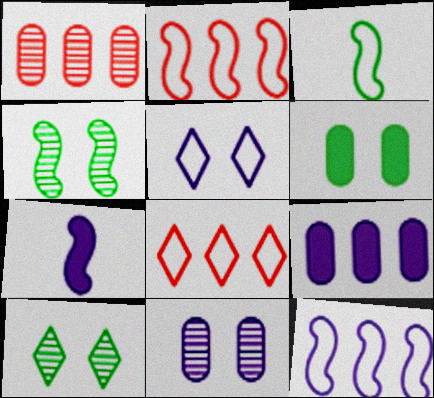[[2, 4, 7]]